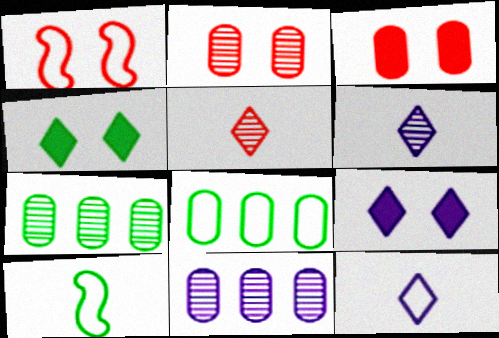[[1, 8, 12], 
[4, 7, 10]]